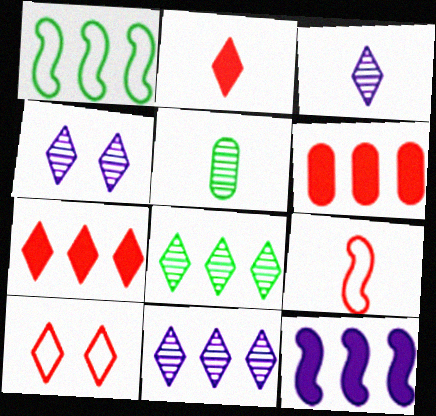[[1, 6, 11], 
[3, 4, 11], 
[5, 10, 12]]